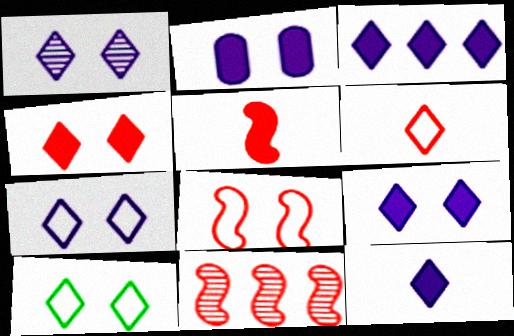[[1, 4, 10], 
[1, 7, 9], 
[3, 9, 12], 
[5, 8, 11]]